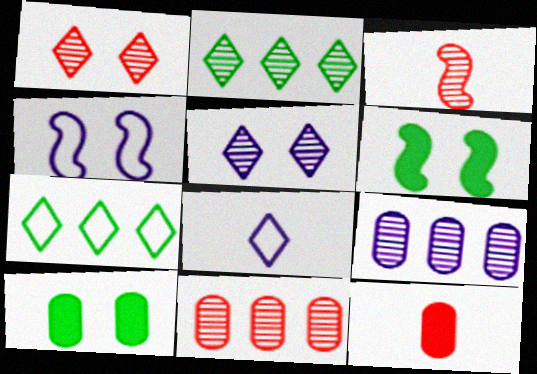[[1, 3, 11], 
[1, 4, 10], 
[2, 4, 12], 
[6, 8, 11]]